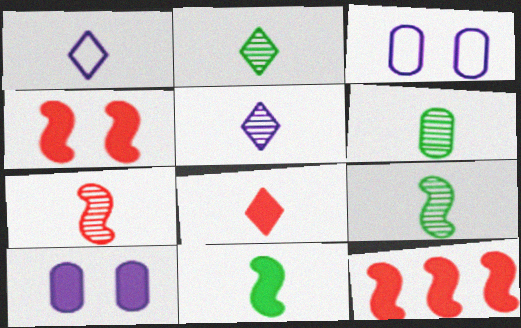[[1, 2, 8], 
[2, 3, 12], 
[2, 6, 9], 
[5, 6, 7]]